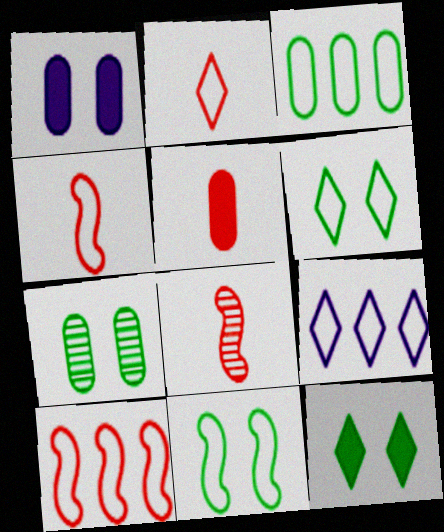[[2, 5, 8], 
[2, 6, 9], 
[3, 9, 10], 
[7, 11, 12]]